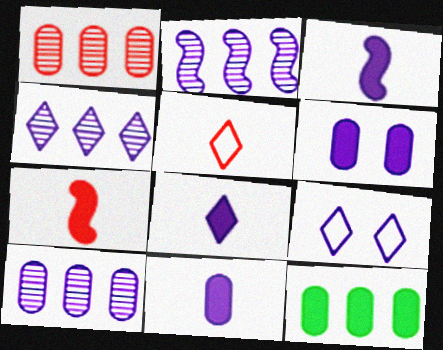[[2, 4, 10], 
[2, 9, 11], 
[3, 8, 11], 
[3, 9, 10], 
[4, 8, 9]]